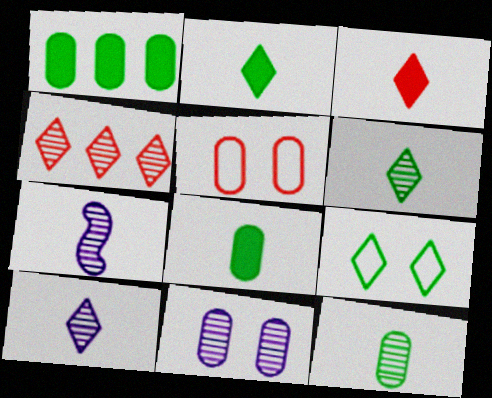[]